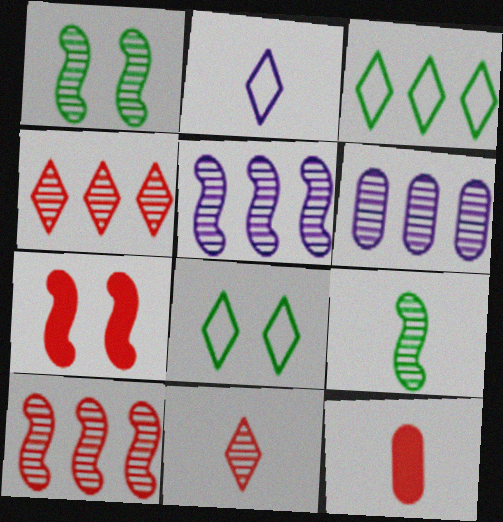[[1, 6, 11], 
[2, 9, 12], 
[5, 8, 12]]